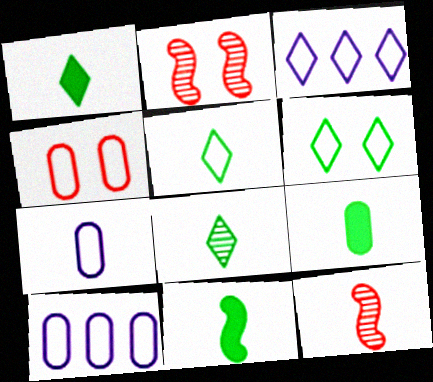[[1, 2, 10], 
[1, 5, 8], 
[1, 7, 12], 
[1, 9, 11], 
[2, 3, 9]]